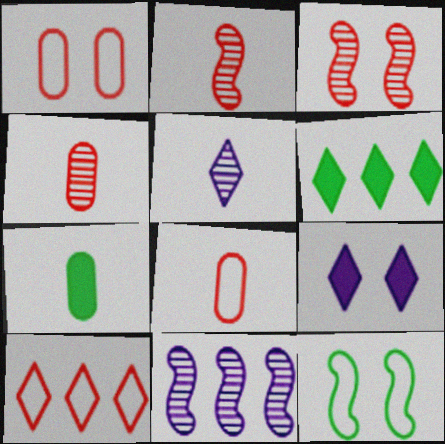[]